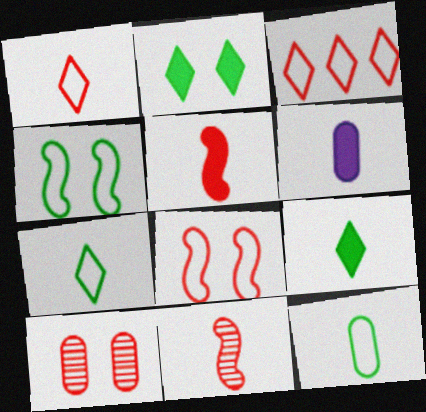[[3, 5, 10], 
[5, 6, 9], 
[6, 7, 11]]